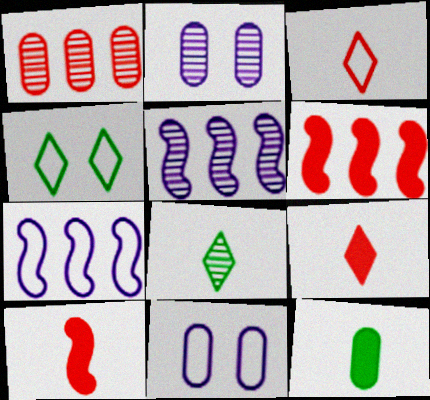[[1, 11, 12], 
[6, 8, 11]]